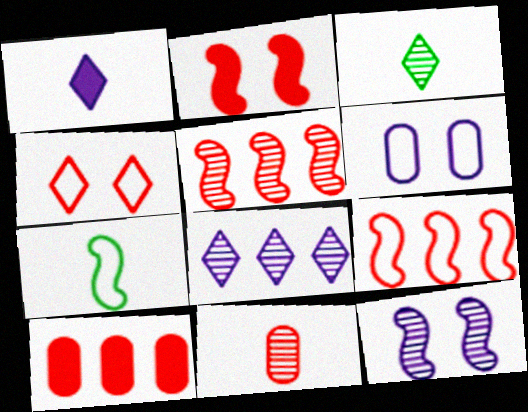[[1, 7, 11]]